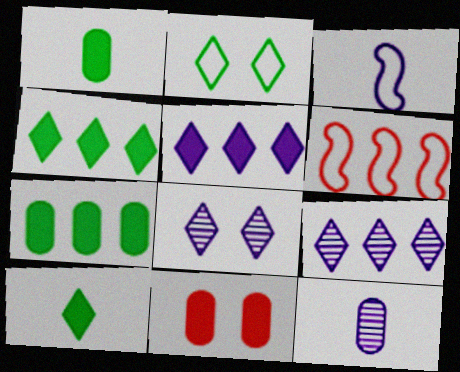[[1, 6, 8], 
[6, 7, 9]]